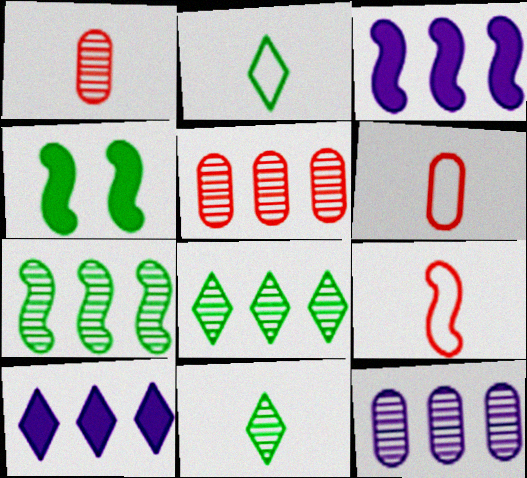[]